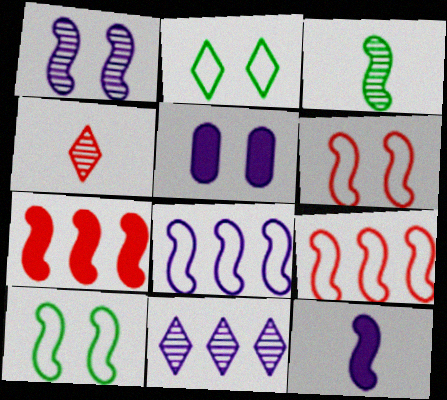[[1, 8, 12]]